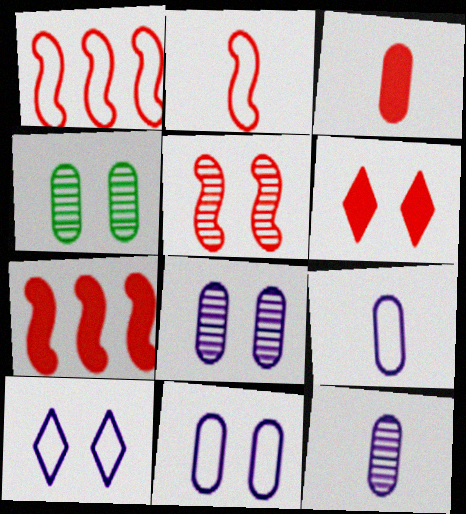[[2, 5, 7], 
[3, 6, 7]]